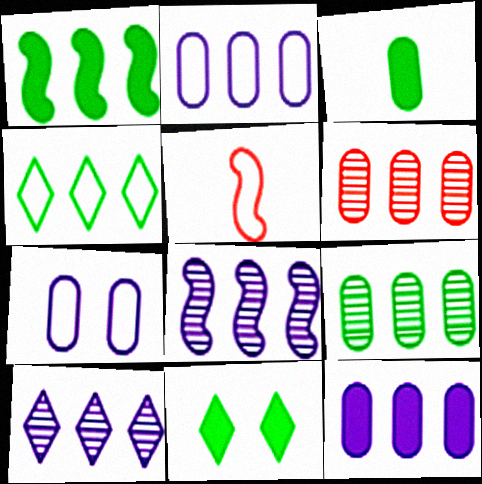[[1, 3, 11], 
[1, 4, 9], 
[3, 6, 7], 
[4, 5, 7]]